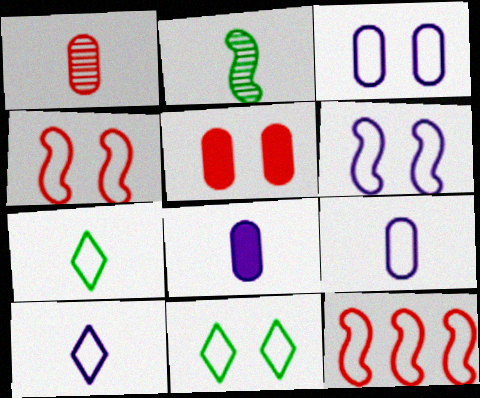[[3, 4, 11], 
[3, 7, 12], 
[9, 11, 12]]